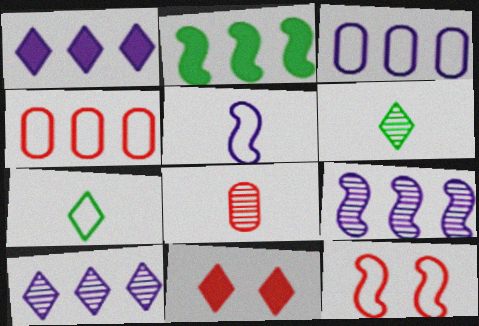[[1, 3, 9], 
[2, 4, 10], 
[3, 7, 12], 
[7, 10, 11]]